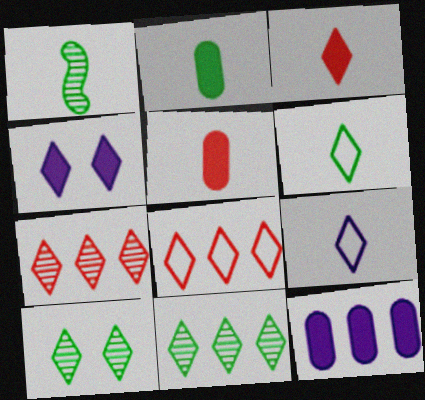[[1, 2, 6], 
[1, 5, 9], 
[4, 6, 7]]